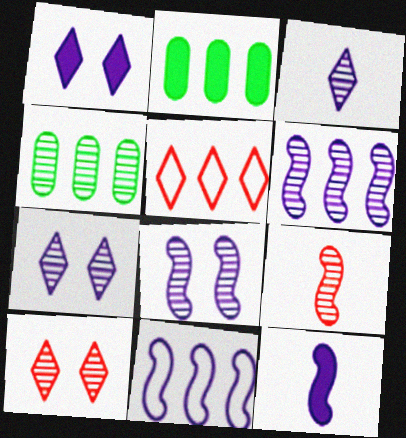[[2, 5, 6], 
[4, 7, 9], 
[8, 11, 12]]